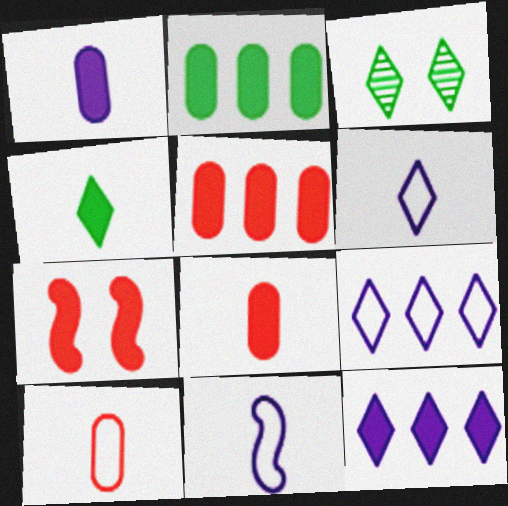[[3, 5, 11]]